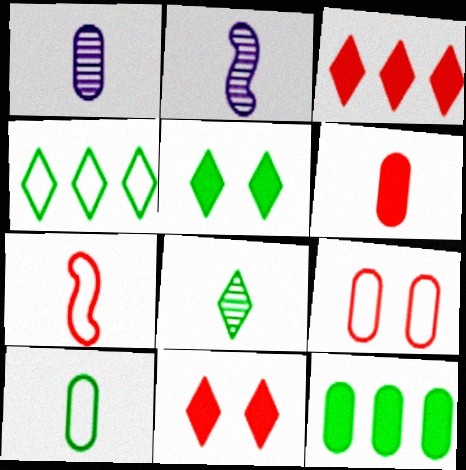[[1, 6, 10], 
[1, 9, 12], 
[4, 5, 8]]